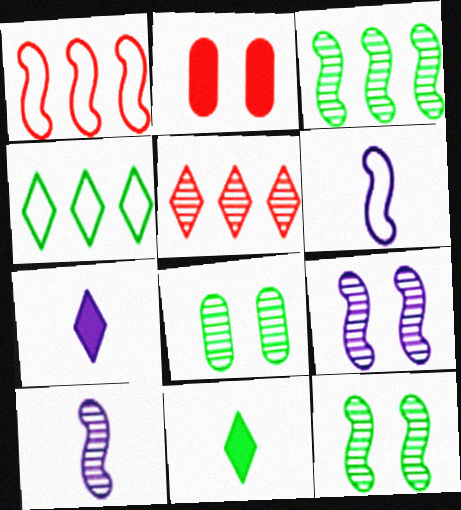[[1, 7, 8], 
[2, 4, 10], 
[5, 8, 10]]